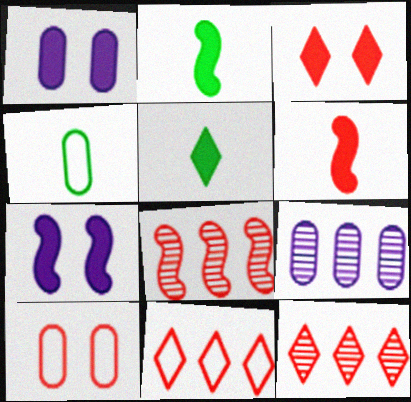[[4, 7, 12], 
[6, 10, 12]]